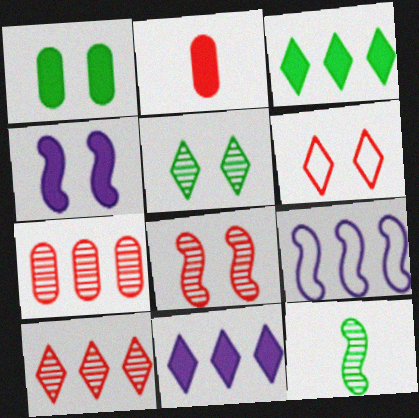[[2, 3, 4], 
[2, 5, 9], 
[3, 7, 9]]